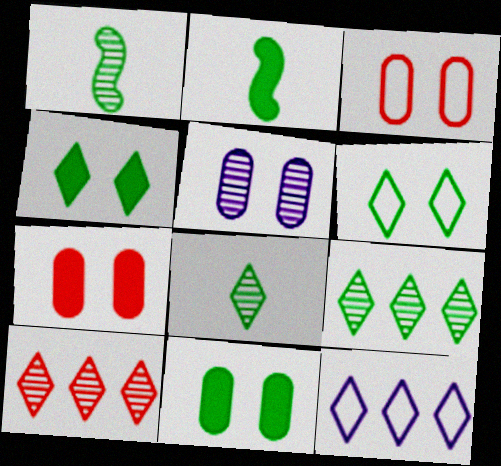[[1, 5, 10], 
[1, 7, 12], 
[3, 5, 11]]